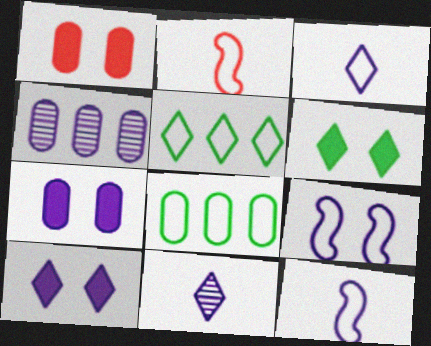[[2, 4, 6], 
[4, 10, 12]]